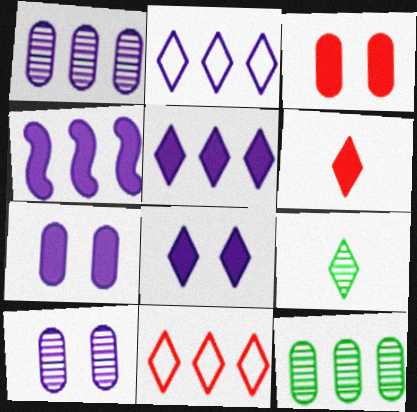[[1, 2, 4], 
[4, 11, 12], 
[8, 9, 11]]